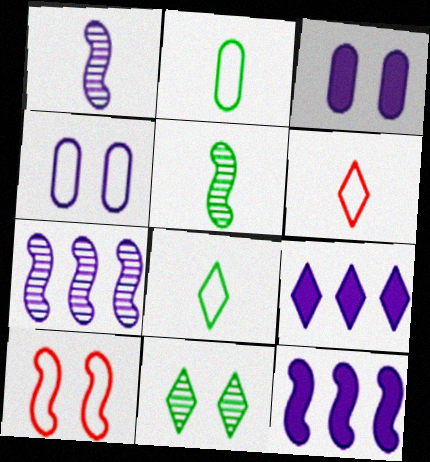[[1, 4, 9], 
[3, 10, 11], 
[5, 10, 12], 
[6, 9, 11]]